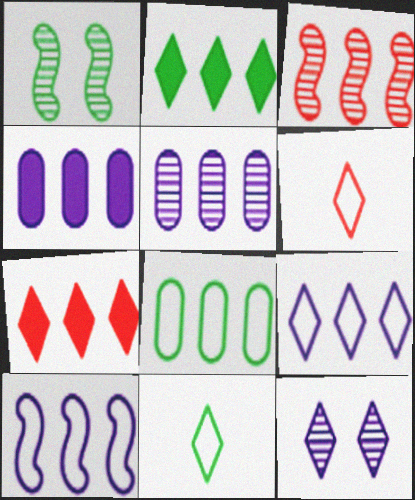[[1, 4, 6], 
[2, 6, 12], 
[7, 11, 12]]